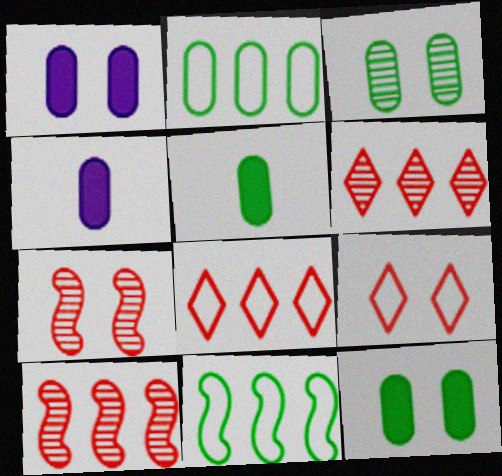[[2, 3, 5]]